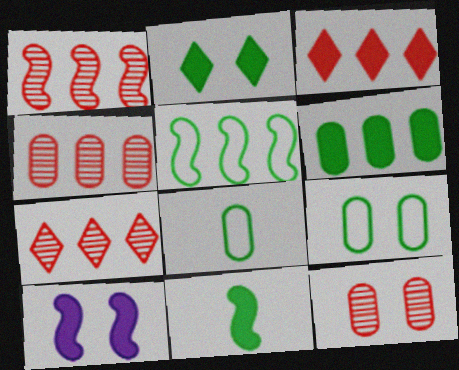[[1, 4, 7], 
[2, 6, 11], 
[7, 8, 10]]